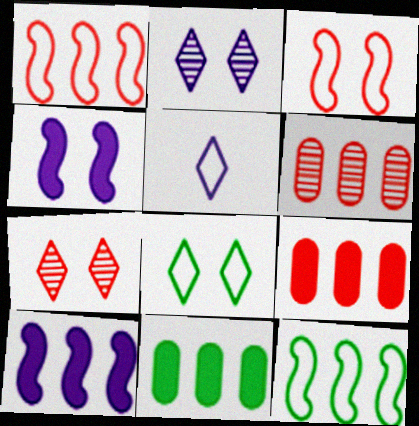[]